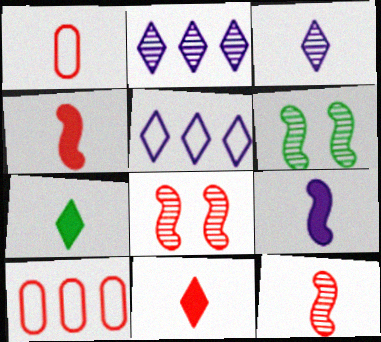[[1, 11, 12], 
[8, 10, 11]]